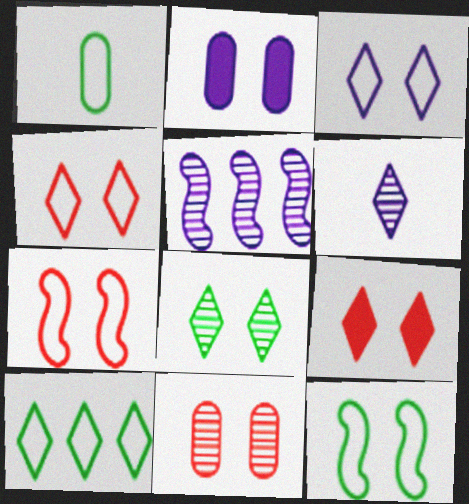[[1, 5, 9], 
[1, 10, 12], 
[2, 7, 8], 
[3, 8, 9], 
[6, 9, 10], 
[7, 9, 11]]